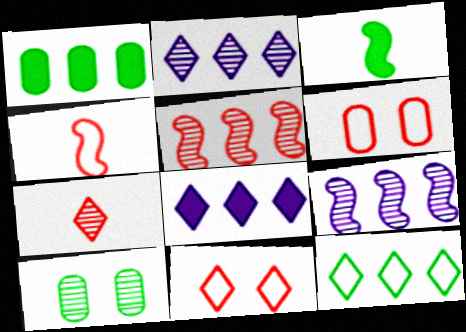[[2, 3, 6], 
[3, 10, 12], 
[4, 8, 10], 
[7, 9, 10]]